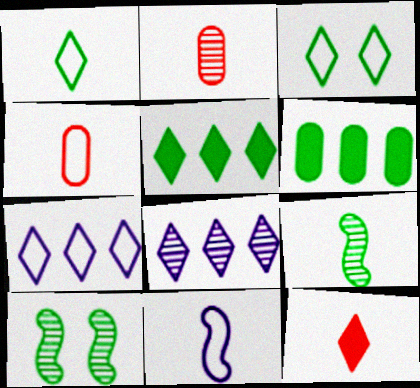[[1, 4, 11], 
[1, 6, 10], 
[2, 8, 10], 
[3, 6, 9], 
[3, 8, 12]]